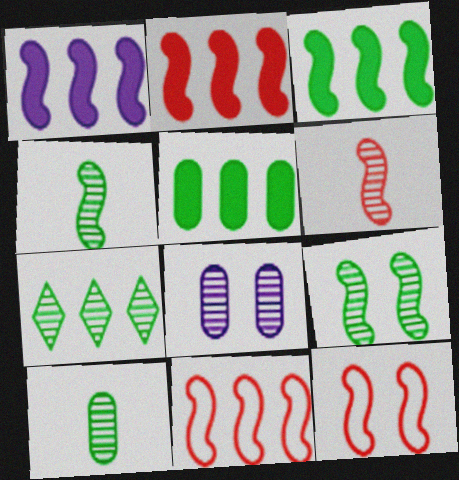[[1, 2, 3], 
[1, 4, 12], 
[2, 6, 12], 
[6, 7, 8], 
[7, 9, 10]]